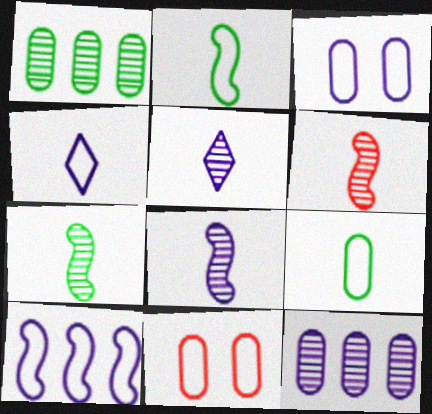[[3, 4, 10], 
[6, 7, 8]]